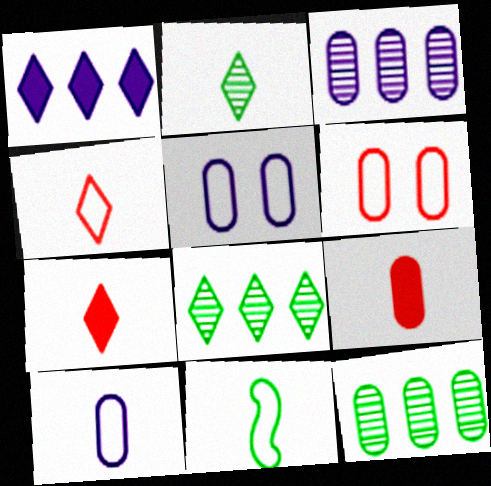[[4, 10, 11], 
[5, 9, 12]]